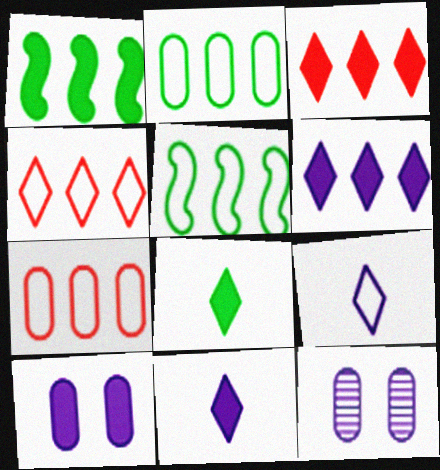[]